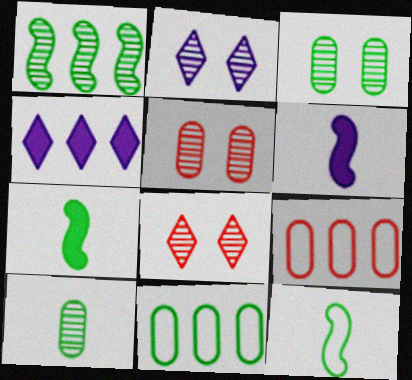[[1, 4, 9], 
[2, 7, 9], 
[4, 5, 12], 
[6, 8, 11]]